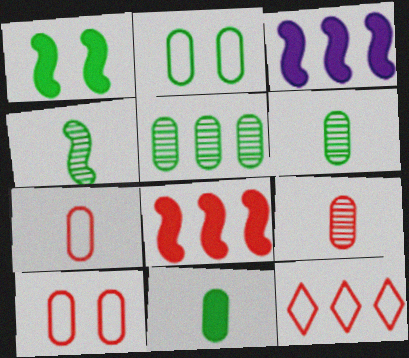[[2, 5, 11], 
[3, 5, 12]]